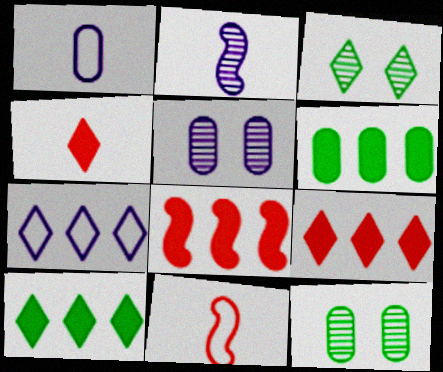[[1, 3, 8], 
[3, 4, 7], 
[5, 10, 11]]